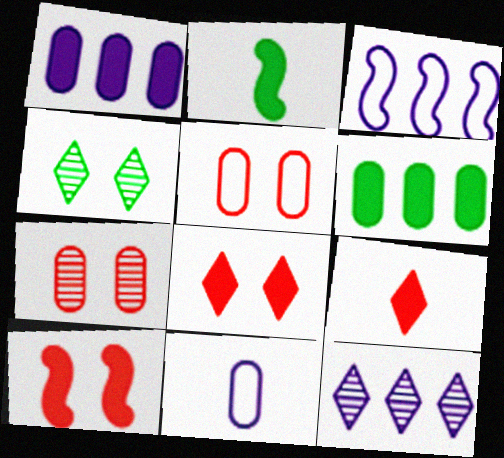[[1, 2, 8], 
[1, 3, 12], 
[2, 5, 12], 
[6, 7, 11]]